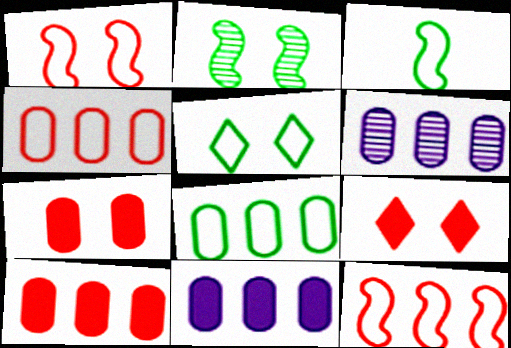[[3, 5, 8], 
[3, 6, 9], 
[6, 8, 10]]